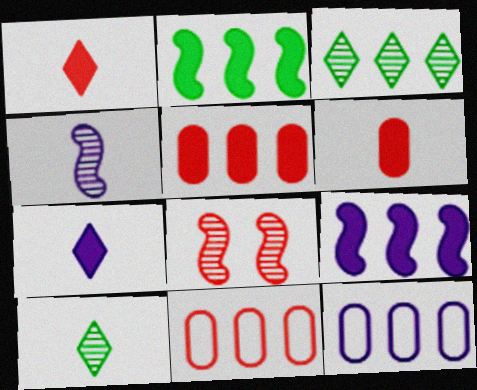[[1, 8, 11], 
[3, 9, 11]]